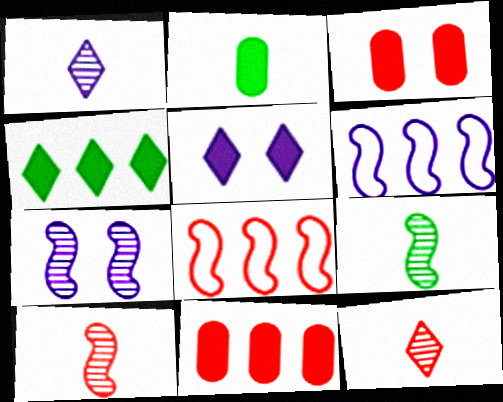[[3, 8, 12]]